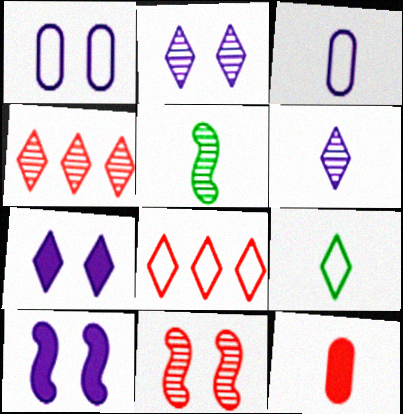[[1, 2, 10], 
[4, 7, 9], 
[8, 11, 12]]